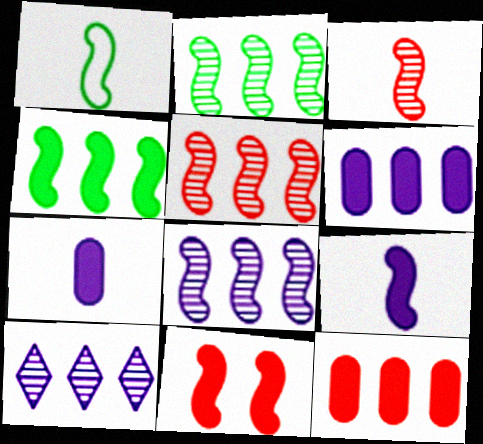[[1, 3, 9], 
[1, 8, 11], 
[2, 5, 8], 
[4, 9, 11]]